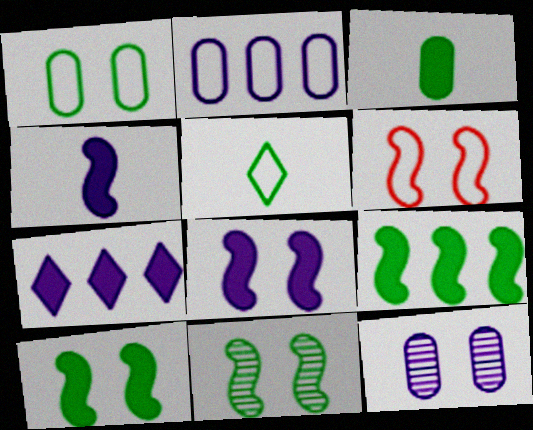[[2, 5, 6], 
[6, 8, 11]]